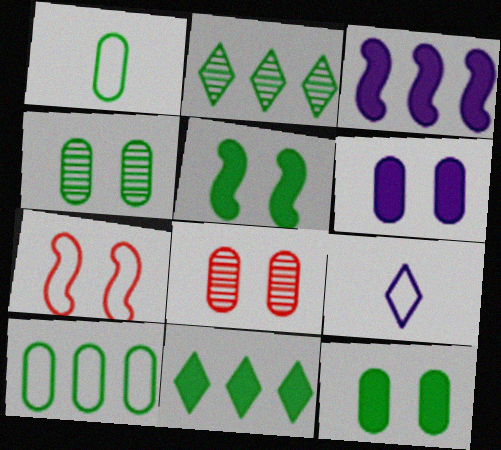[[1, 2, 5], 
[7, 9, 10]]